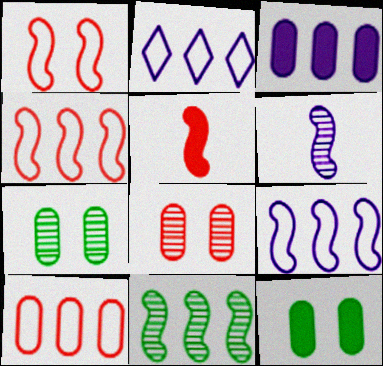[[2, 5, 7]]